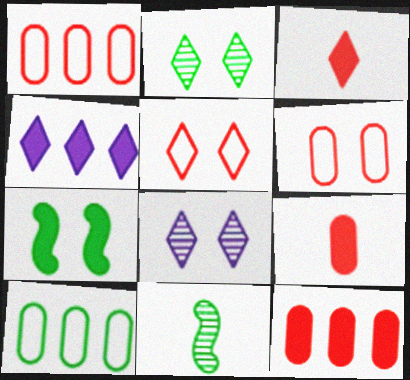[[4, 6, 11], 
[4, 7, 9], 
[6, 7, 8]]